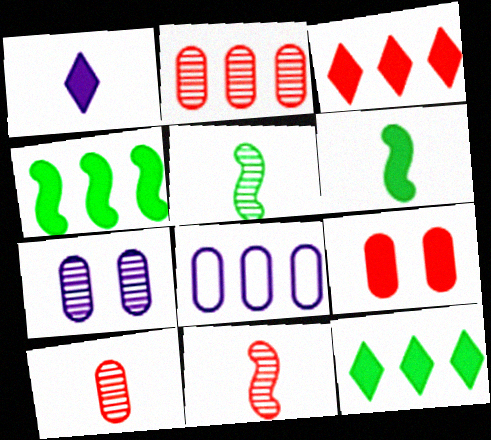[[1, 4, 9]]